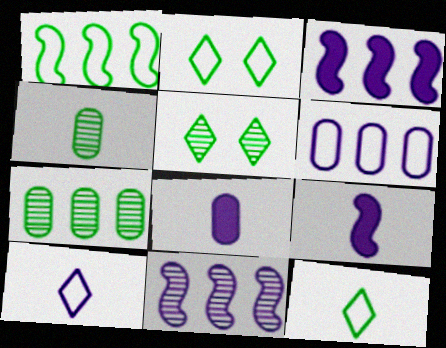[]